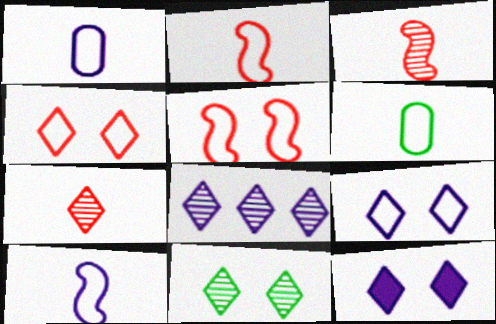[[4, 11, 12], 
[7, 8, 11]]